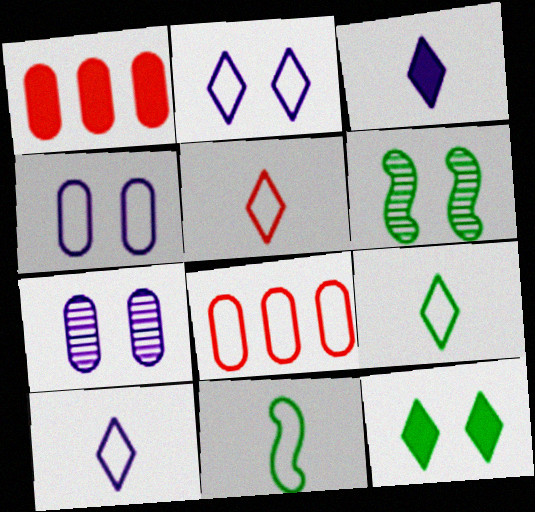[[1, 6, 10], 
[2, 8, 11], 
[3, 6, 8], 
[5, 9, 10]]